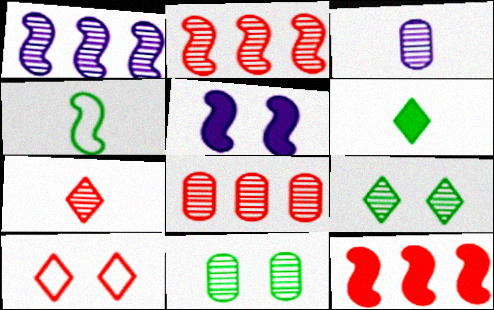[[1, 7, 11], 
[2, 3, 9], 
[2, 4, 5], 
[3, 8, 11], 
[5, 10, 11]]